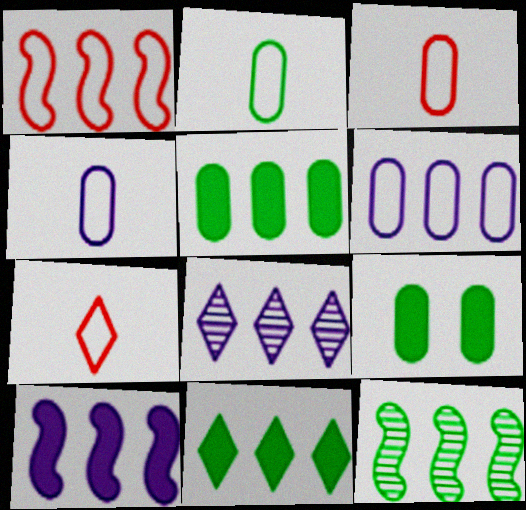[[1, 5, 8], 
[1, 10, 12], 
[2, 3, 4], 
[6, 8, 10]]